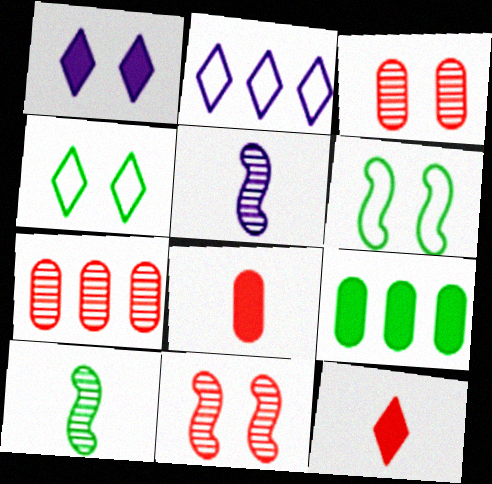[[1, 3, 6], 
[4, 9, 10]]